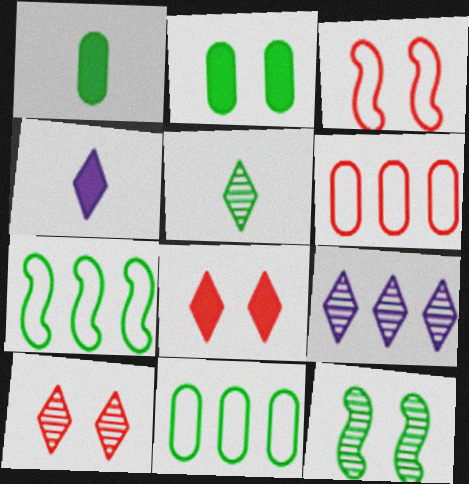[[1, 3, 9], 
[2, 5, 7], 
[4, 6, 12], 
[5, 9, 10]]